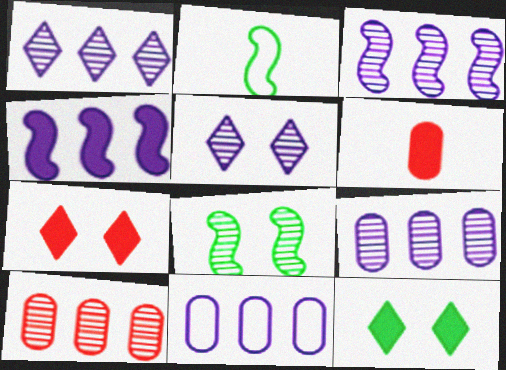[[1, 3, 9], 
[1, 4, 11], 
[2, 7, 9], 
[4, 6, 12]]